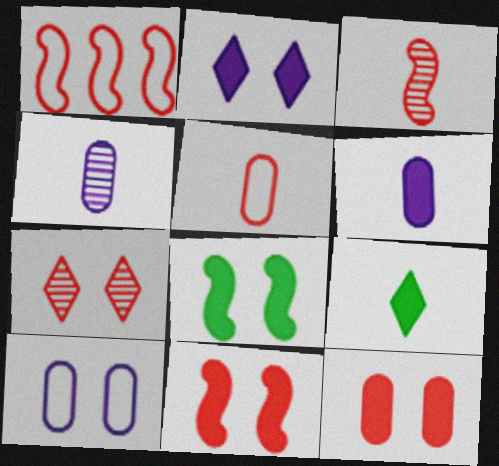[[1, 3, 11], 
[2, 8, 12], 
[7, 8, 10]]